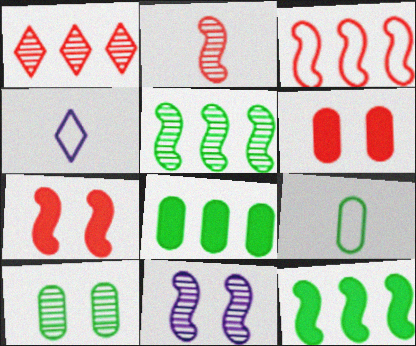[[2, 3, 7], 
[2, 5, 11], 
[4, 5, 6], 
[8, 9, 10]]